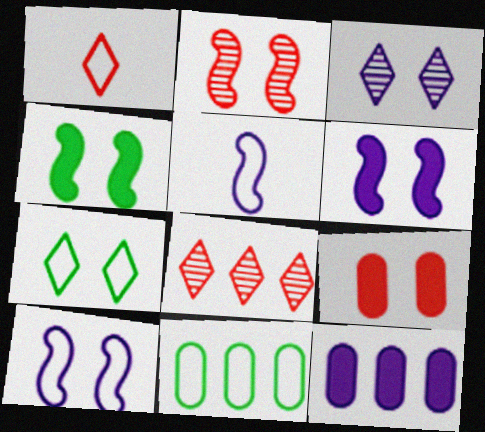[[1, 10, 11], 
[2, 4, 10], 
[3, 5, 12]]